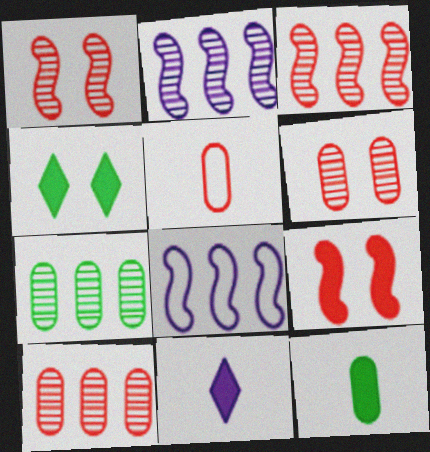[[2, 4, 5]]